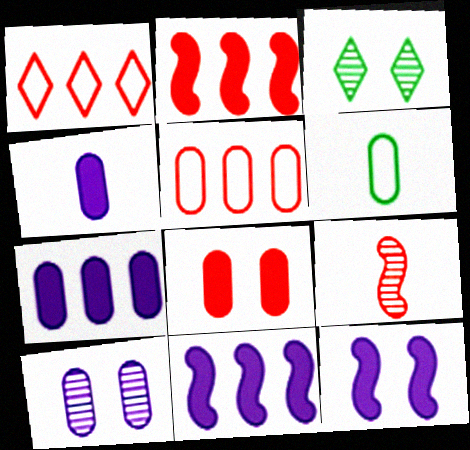[[1, 8, 9]]